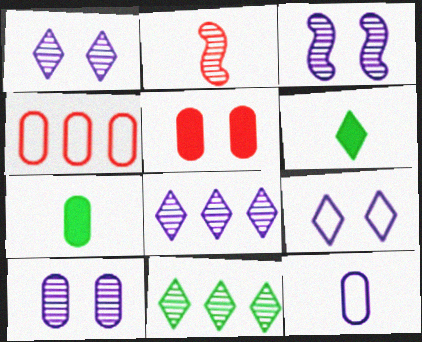[[1, 3, 10], 
[2, 6, 12], 
[2, 10, 11], 
[3, 4, 6], 
[4, 7, 10]]